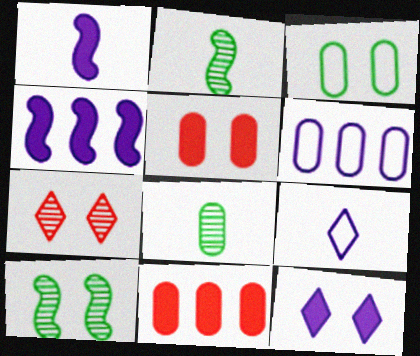[[5, 6, 8], 
[9, 10, 11]]